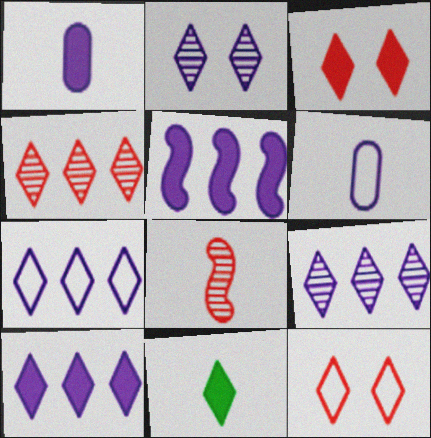[[2, 5, 6], 
[3, 10, 11], 
[6, 8, 11], 
[7, 9, 10], 
[9, 11, 12]]